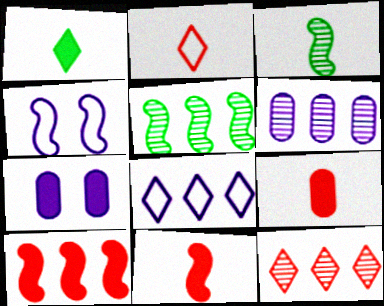[[1, 7, 10], 
[2, 5, 7], 
[3, 4, 10], 
[4, 5, 11], 
[5, 6, 12]]